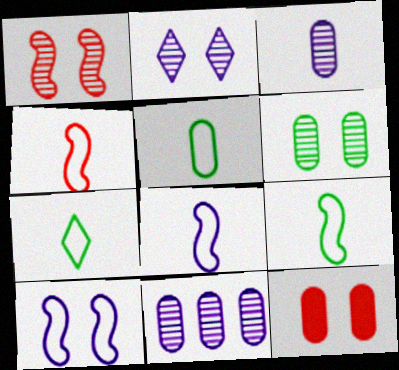[[1, 2, 6], 
[4, 8, 9], 
[5, 7, 9], 
[5, 11, 12]]